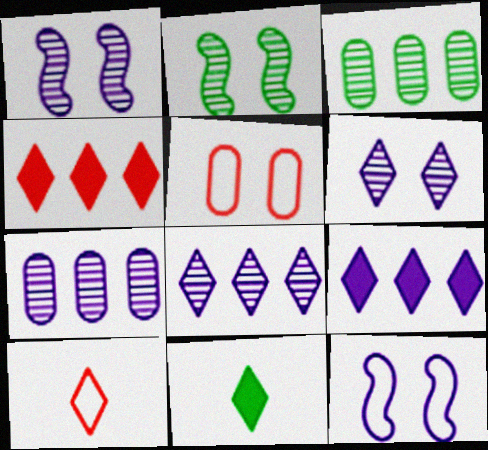[]